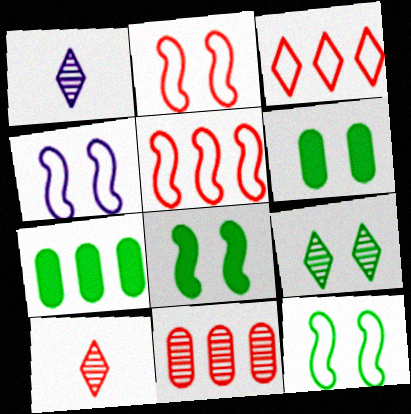[[1, 2, 7], 
[1, 5, 6], 
[2, 4, 12], 
[4, 7, 10], 
[6, 9, 12]]